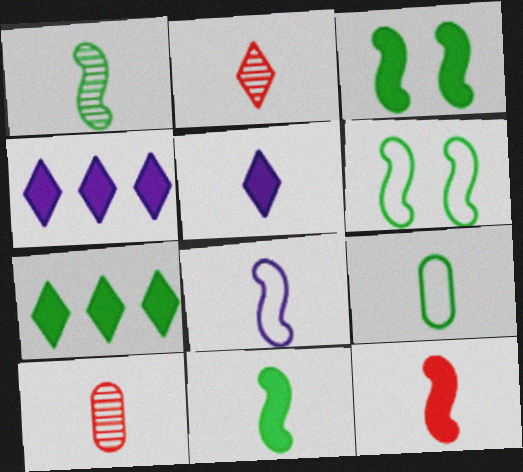[[1, 8, 12], 
[4, 6, 10]]